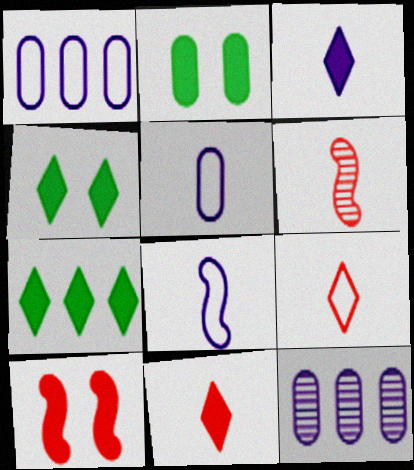[[1, 4, 6]]